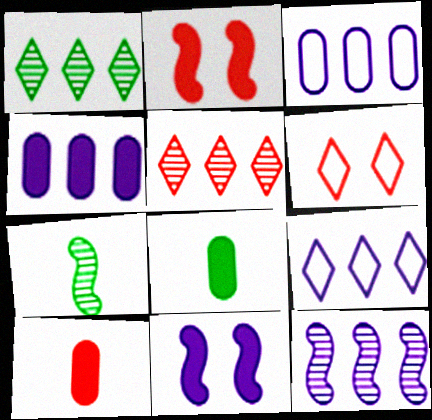[[4, 6, 7], 
[4, 9, 12], 
[6, 8, 12]]